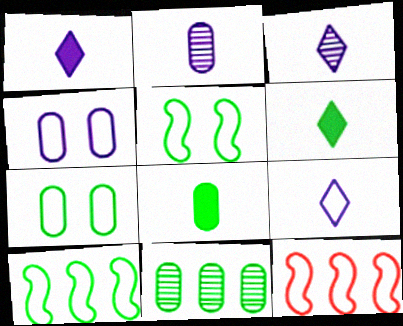[[1, 3, 9], 
[5, 6, 11], 
[7, 8, 11], 
[7, 9, 12]]